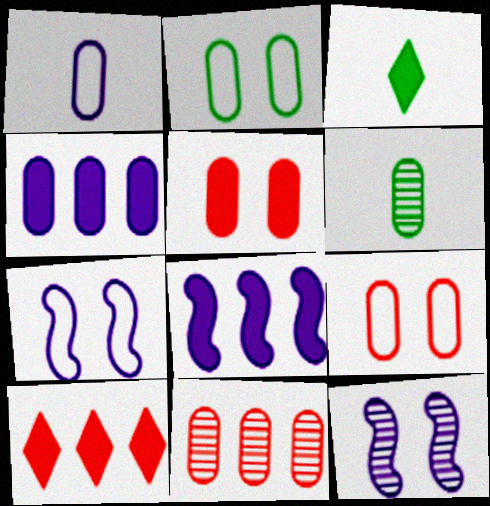[[3, 5, 8], 
[3, 7, 11], 
[4, 6, 9], 
[6, 7, 10]]